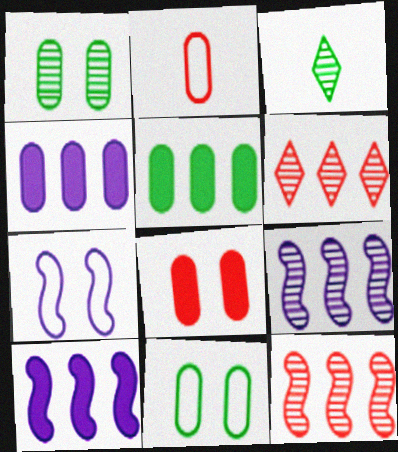[[1, 2, 4]]